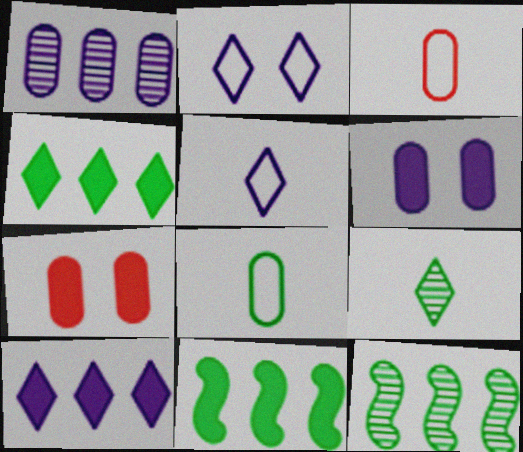[[1, 7, 8], 
[5, 7, 12]]